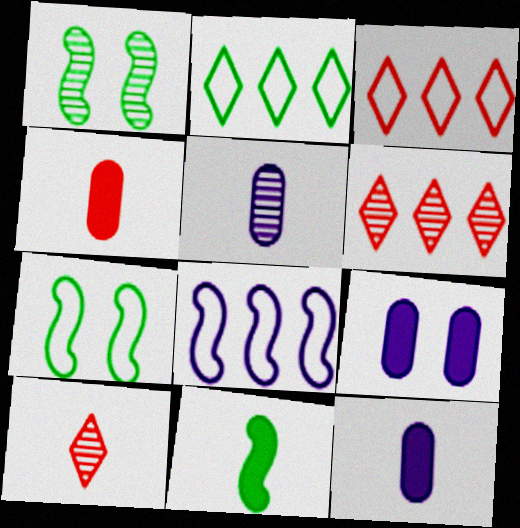[[1, 3, 12], 
[1, 5, 6], 
[6, 7, 12]]